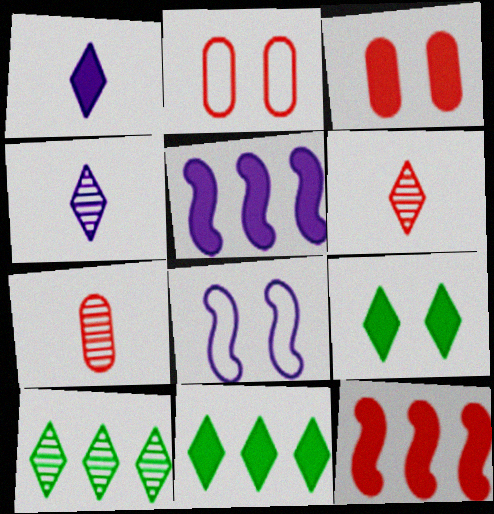[[2, 6, 12], 
[7, 8, 11]]